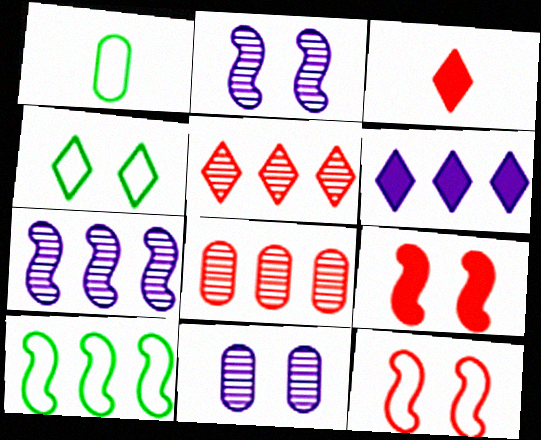[[1, 4, 10], 
[3, 8, 12], 
[3, 10, 11], 
[4, 9, 11], 
[6, 8, 10]]